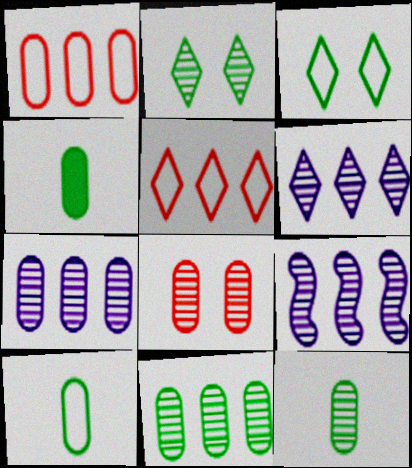[[4, 10, 12], 
[6, 7, 9], 
[7, 8, 12]]